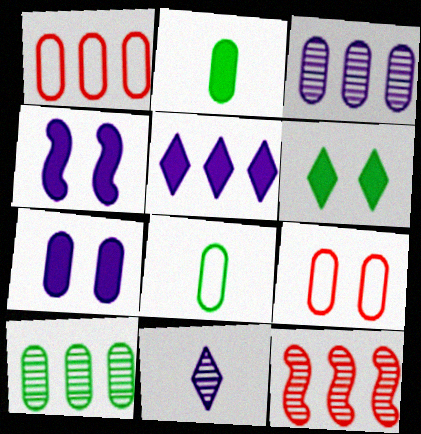[[2, 3, 9]]